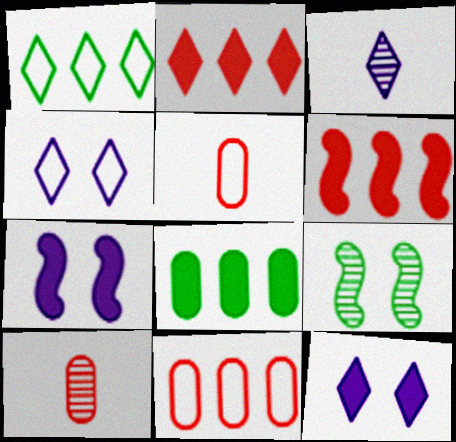[[1, 7, 10]]